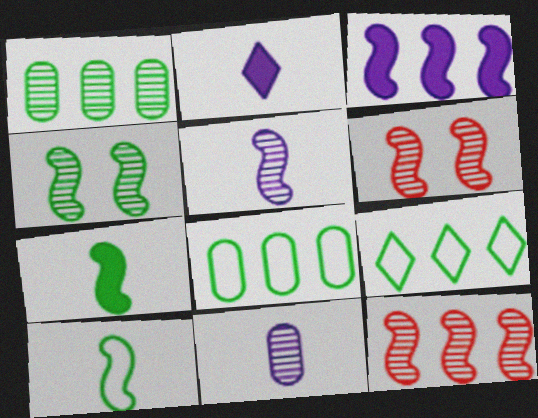[[2, 6, 8], 
[3, 6, 10], 
[4, 5, 12]]